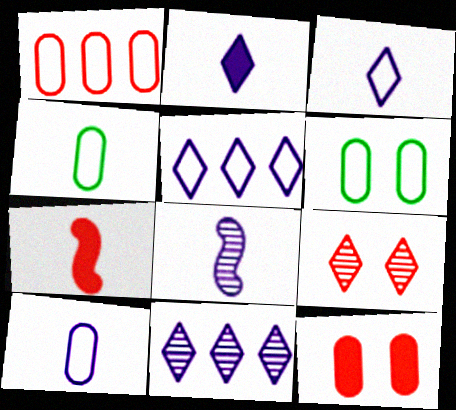[[1, 6, 10], 
[1, 7, 9], 
[2, 8, 10], 
[6, 7, 11]]